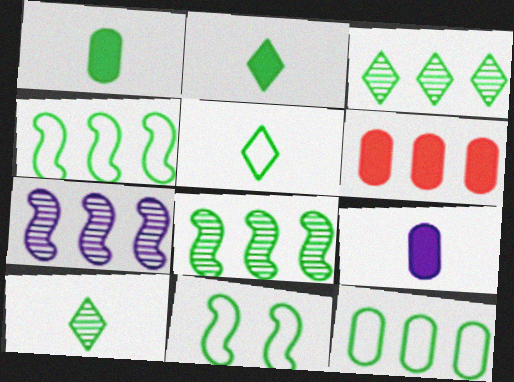[[1, 3, 11], 
[2, 5, 10], 
[5, 11, 12]]